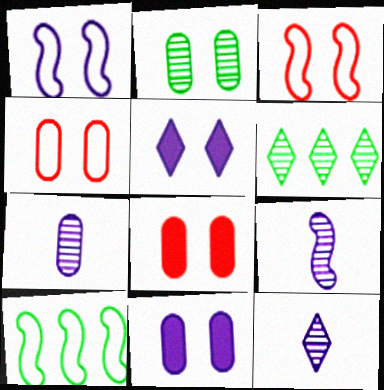[[2, 3, 5], 
[2, 4, 11], 
[7, 9, 12], 
[8, 10, 12]]